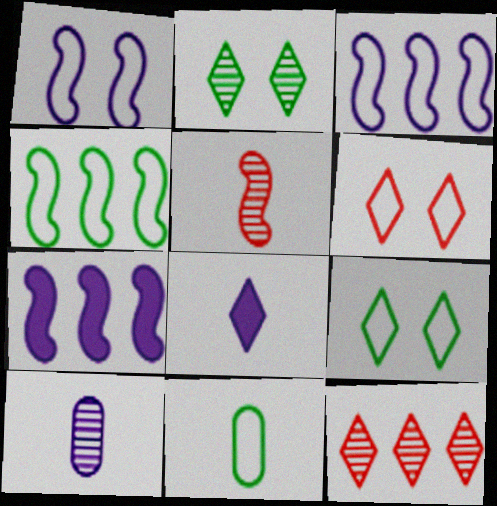[[3, 6, 11], 
[4, 9, 11], 
[5, 8, 11], 
[8, 9, 12]]